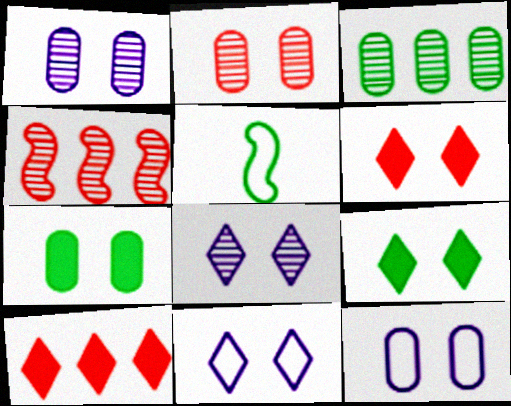[[1, 5, 10], 
[2, 7, 12], 
[3, 5, 9]]